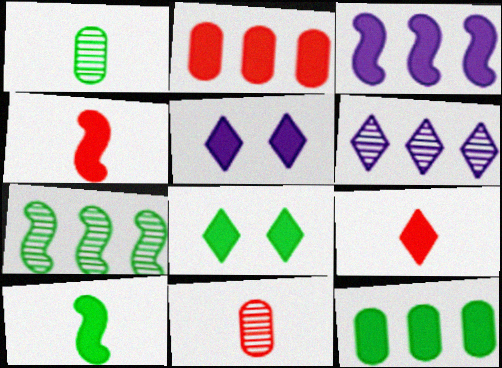[[2, 5, 10], 
[4, 5, 12], 
[8, 10, 12]]